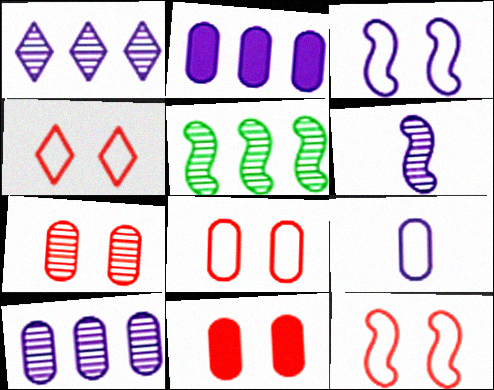[[4, 8, 12], 
[7, 8, 11]]